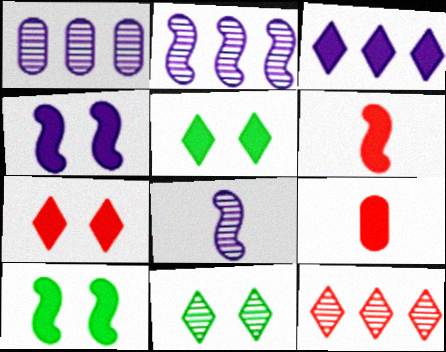[[3, 9, 10]]